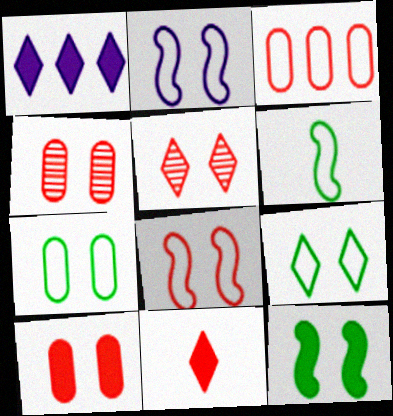[[1, 4, 6], 
[5, 8, 10]]